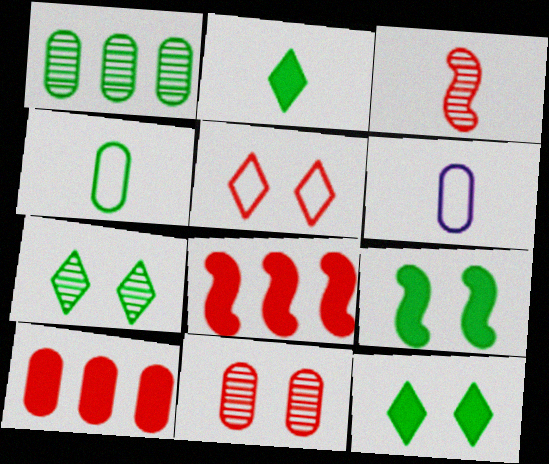[[2, 3, 6], 
[3, 5, 10], 
[6, 7, 8]]